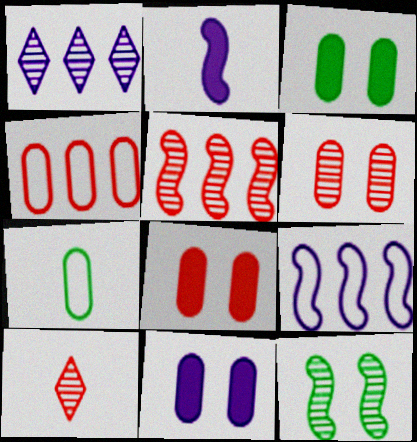[[2, 7, 10], 
[3, 8, 11], 
[3, 9, 10], 
[5, 6, 10]]